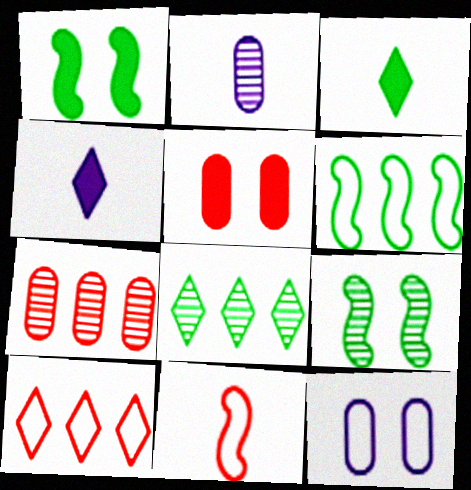[[1, 2, 10], 
[2, 3, 11]]